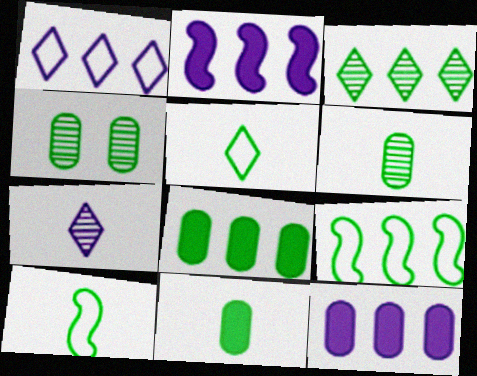[[3, 8, 9]]